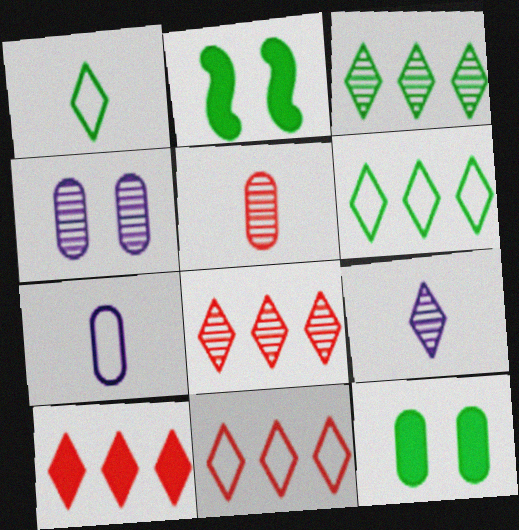[[2, 7, 8], 
[8, 10, 11]]